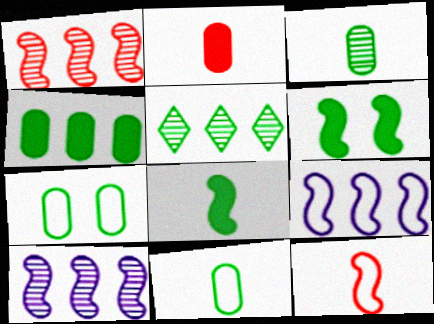[[3, 4, 7], 
[5, 6, 11], 
[5, 7, 8], 
[6, 10, 12]]